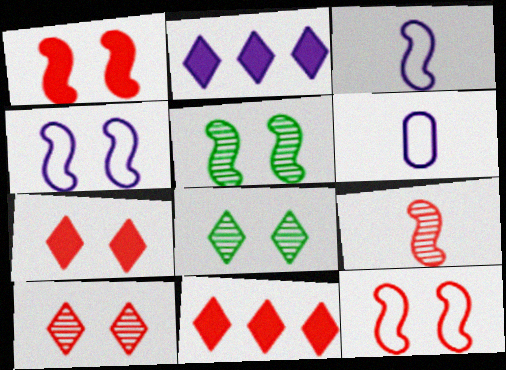[[1, 4, 5], 
[5, 6, 11]]